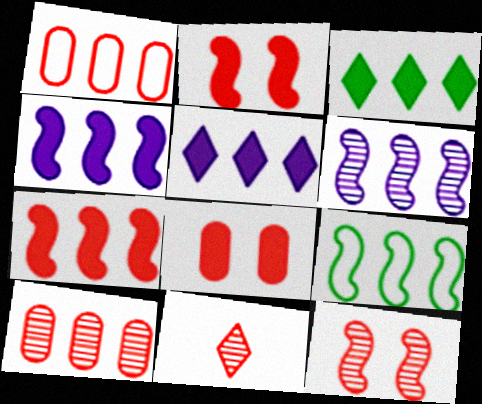[[1, 2, 11], 
[1, 3, 6], 
[5, 9, 10], 
[6, 7, 9], 
[10, 11, 12]]